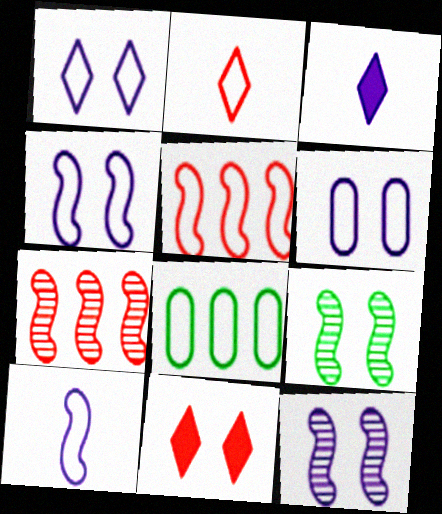[[1, 4, 6], 
[2, 4, 8], 
[6, 9, 11]]